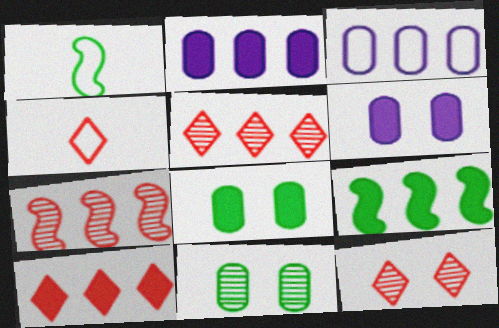[[1, 2, 12], 
[1, 5, 6], 
[2, 9, 10], 
[3, 5, 9], 
[4, 10, 12]]